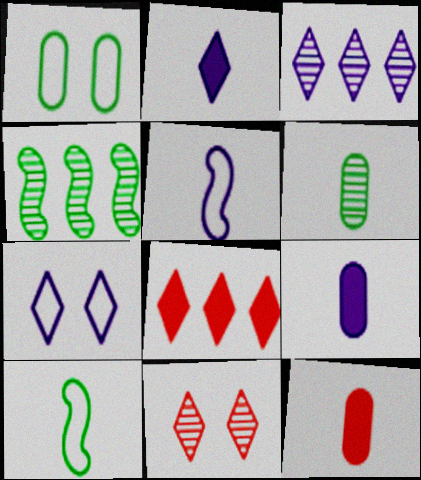[[2, 3, 7], 
[4, 7, 12]]